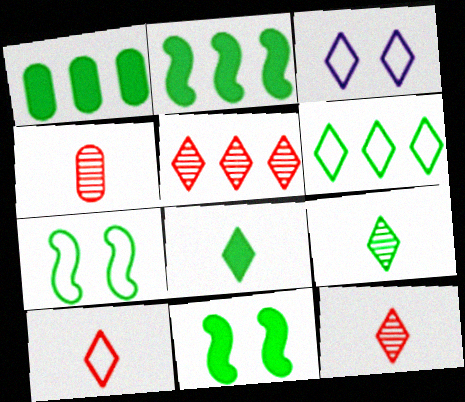[[1, 7, 9], 
[1, 8, 11], 
[2, 3, 4], 
[3, 5, 8], 
[3, 6, 10]]